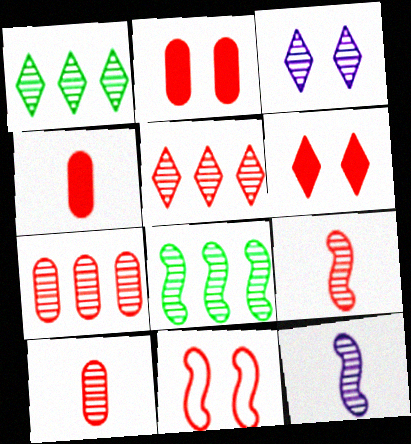[[3, 8, 10], 
[4, 5, 11]]